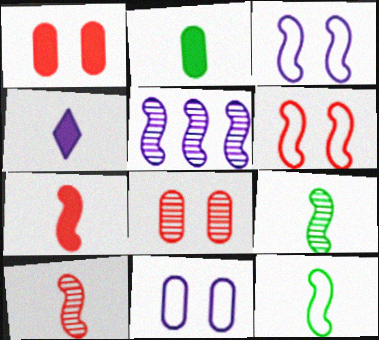[[2, 4, 7], 
[4, 5, 11]]